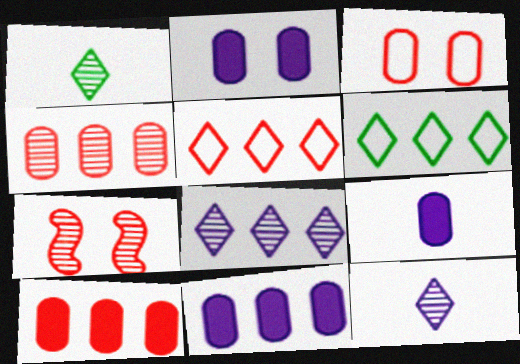[[2, 9, 11], 
[6, 7, 9]]